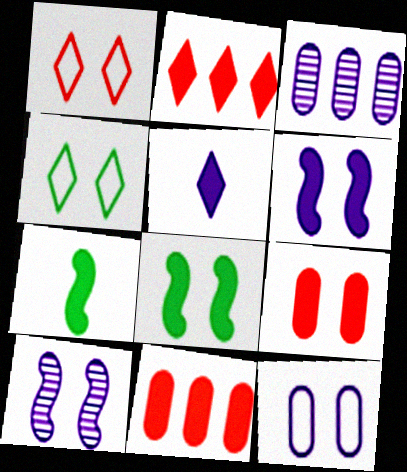[[1, 3, 7], 
[4, 9, 10], 
[5, 8, 11]]